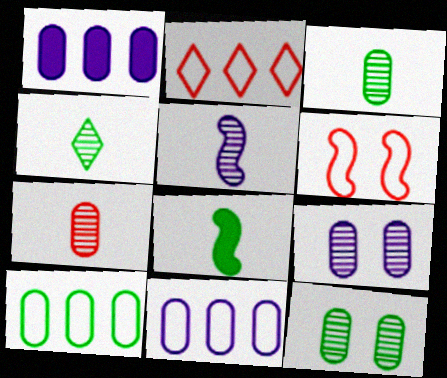[[1, 4, 6], 
[2, 8, 9], 
[4, 5, 7]]